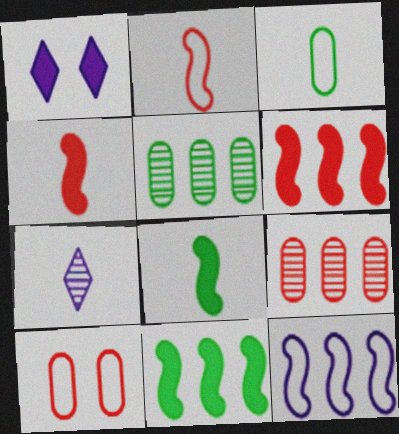[[1, 2, 5], 
[3, 4, 7], 
[7, 10, 11]]